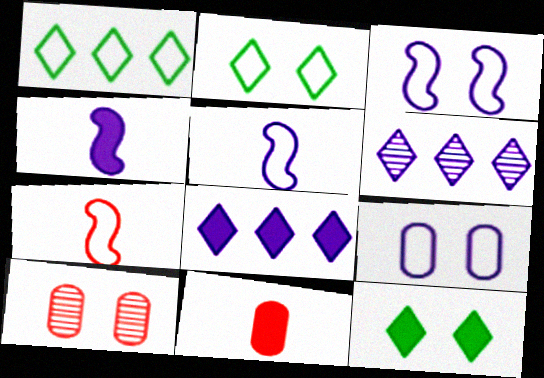[[1, 4, 10], 
[1, 7, 9], 
[3, 10, 12], 
[4, 6, 9]]